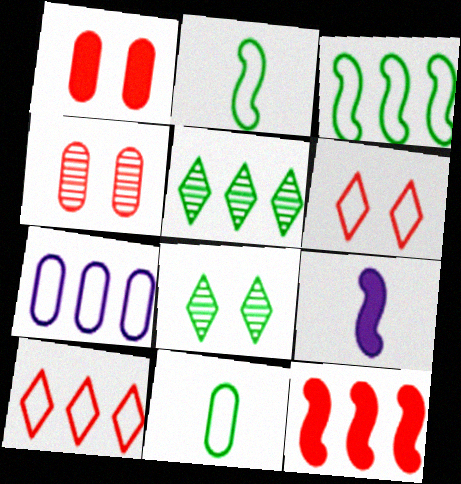[[2, 6, 7], 
[3, 7, 10], 
[5, 7, 12]]